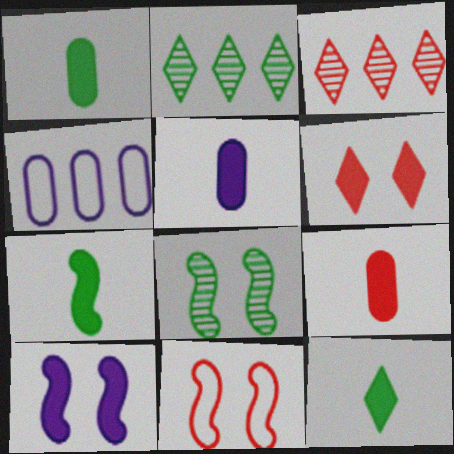[[1, 5, 9], 
[1, 7, 12], 
[2, 5, 11], 
[3, 9, 11], 
[8, 10, 11]]